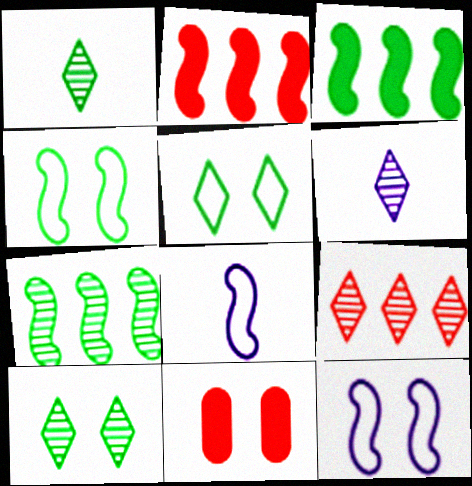[[6, 9, 10], 
[10, 11, 12]]